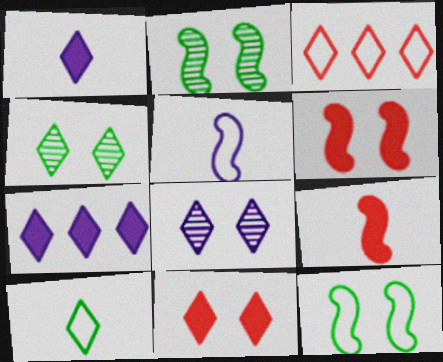[[1, 3, 4]]